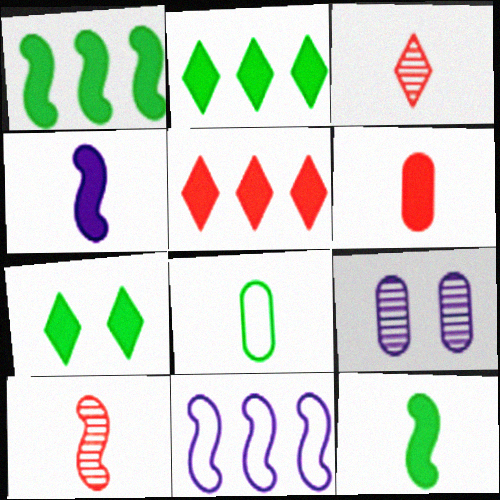[[3, 4, 8]]